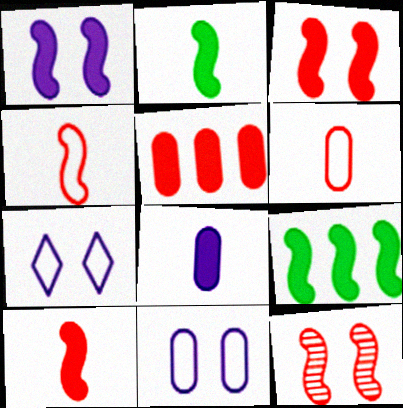[[1, 9, 10]]